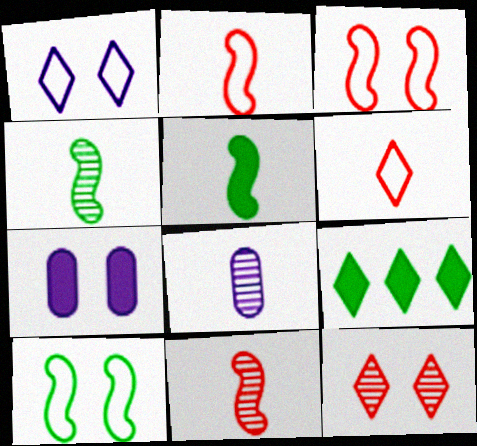[[3, 8, 9], 
[5, 6, 8], 
[7, 10, 12]]